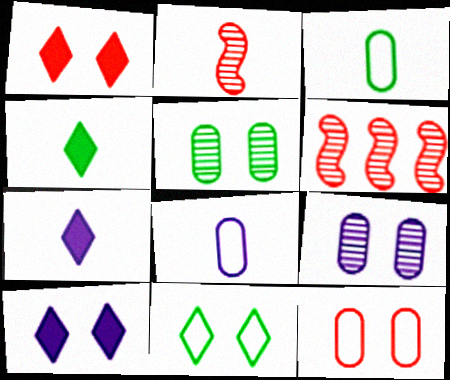[[2, 3, 7], 
[2, 4, 8], 
[3, 6, 10]]